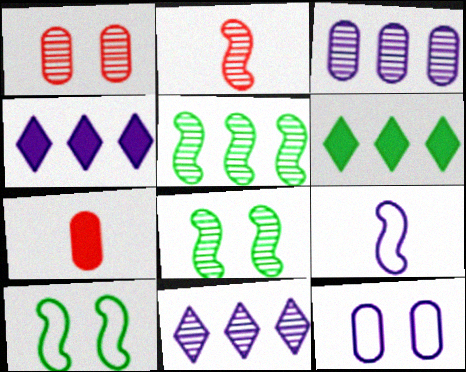[[1, 6, 9], 
[2, 6, 12], 
[7, 10, 11]]